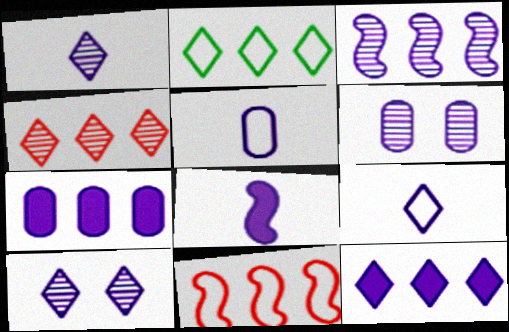[[1, 3, 6], 
[1, 5, 8], 
[2, 4, 12], 
[5, 6, 7], 
[9, 10, 12]]